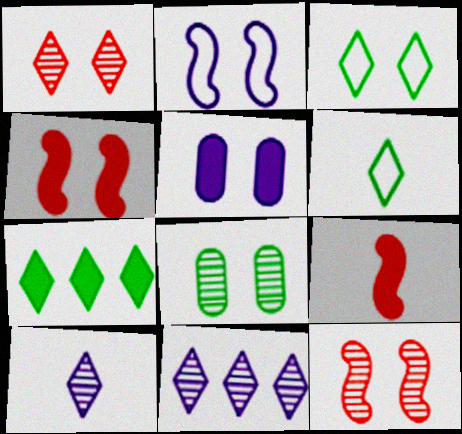[[3, 5, 12], 
[5, 7, 9]]